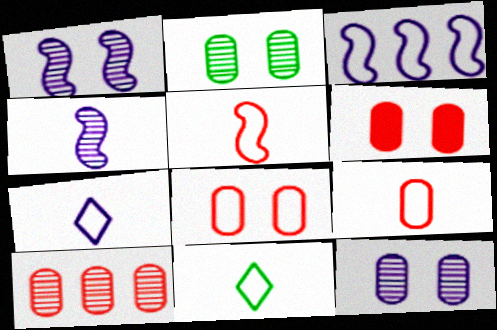[[3, 8, 11], 
[6, 9, 10]]